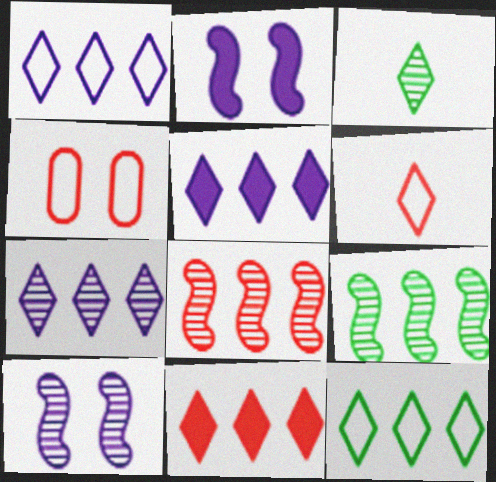[[1, 5, 7], 
[7, 11, 12]]